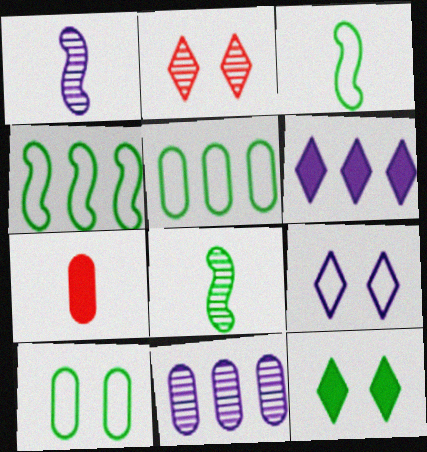[[2, 8, 11], 
[2, 9, 12], 
[5, 8, 12], 
[7, 10, 11]]